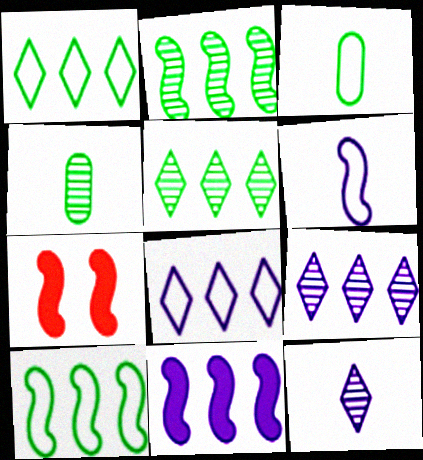[[2, 6, 7], 
[3, 7, 9], 
[4, 7, 8]]